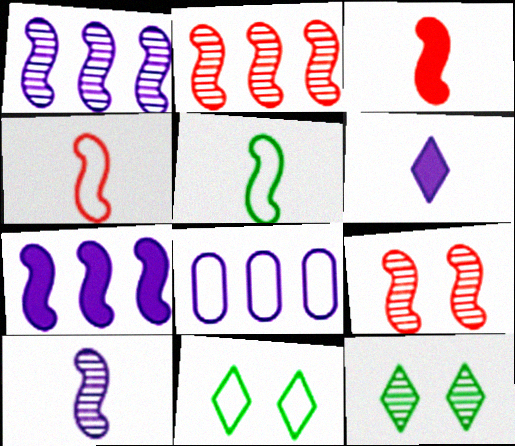[[3, 5, 10], 
[3, 8, 12], 
[4, 8, 11], 
[5, 7, 9]]